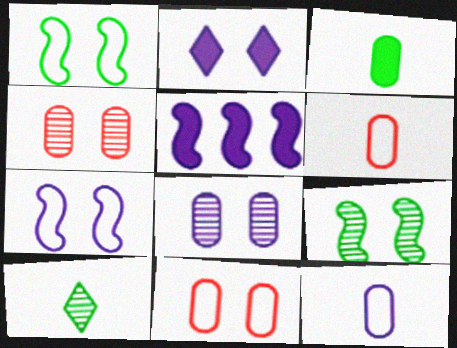[[1, 2, 4], 
[2, 7, 8], 
[2, 9, 11], 
[5, 10, 11]]